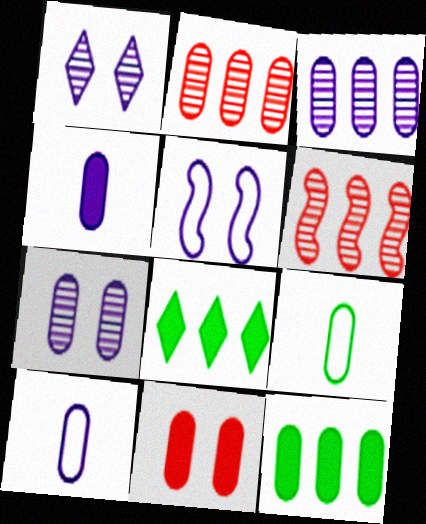[[3, 9, 11], 
[4, 11, 12]]